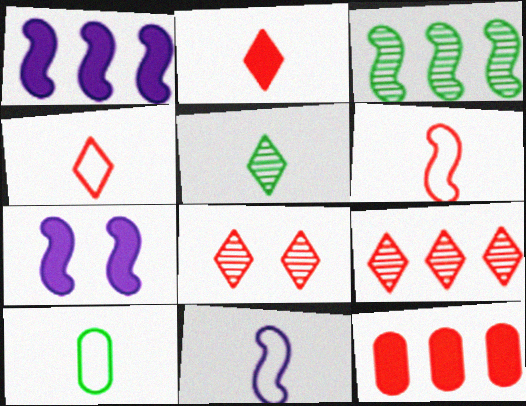[[1, 8, 10], 
[3, 6, 7], 
[4, 10, 11], 
[6, 8, 12], 
[7, 9, 10]]